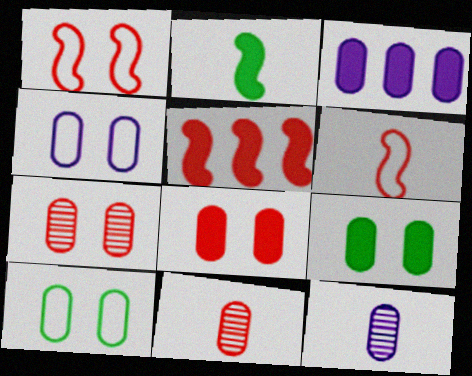[[3, 4, 12], 
[3, 10, 11], 
[4, 7, 9]]